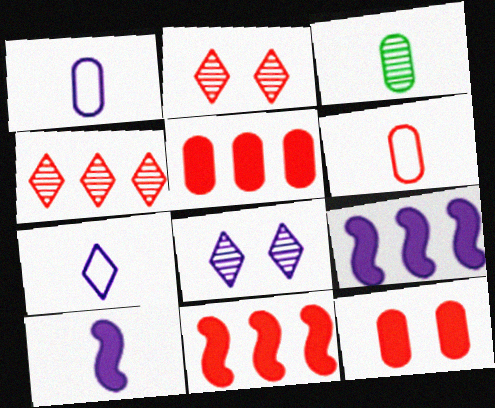[[1, 8, 9], 
[2, 6, 11]]